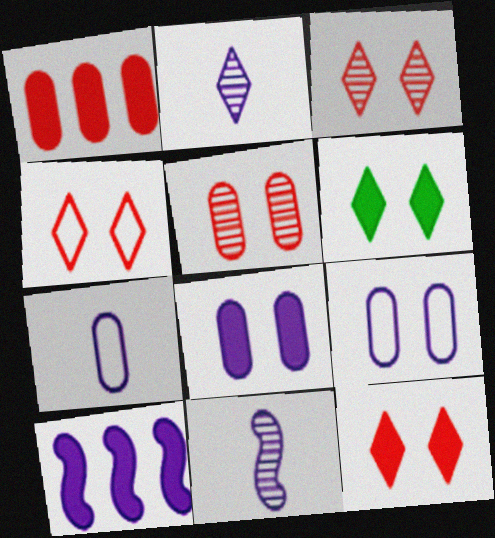[[2, 9, 10], 
[3, 4, 12]]